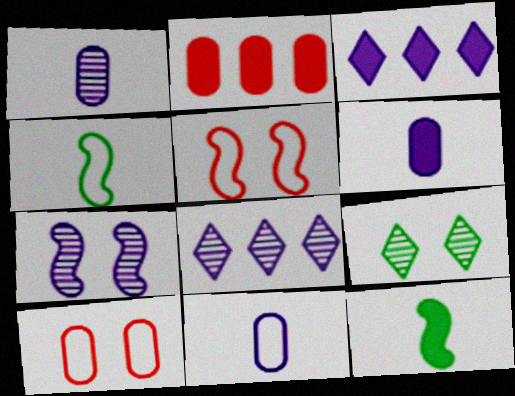[[1, 6, 11], 
[1, 7, 8], 
[3, 7, 11], 
[8, 10, 12]]